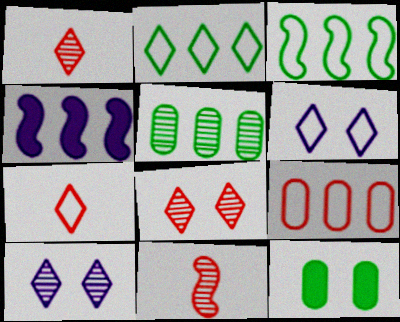[[2, 6, 7], 
[5, 10, 11]]